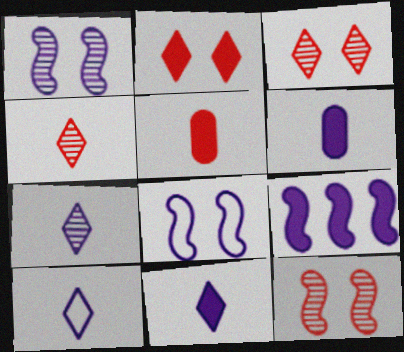[[7, 10, 11]]